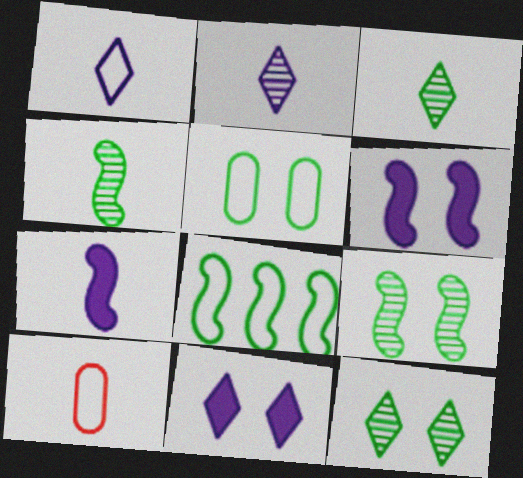[[3, 7, 10]]